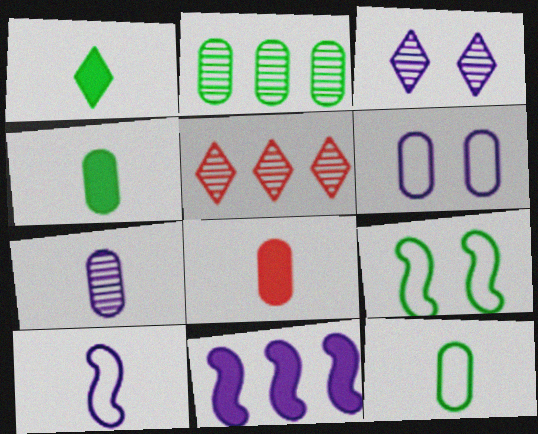[[1, 2, 9], 
[2, 6, 8], 
[7, 8, 12]]